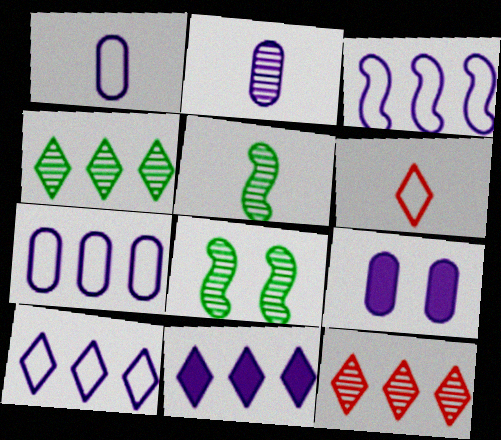[[2, 7, 9], 
[2, 8, 12], 
[3, 7, 10]]